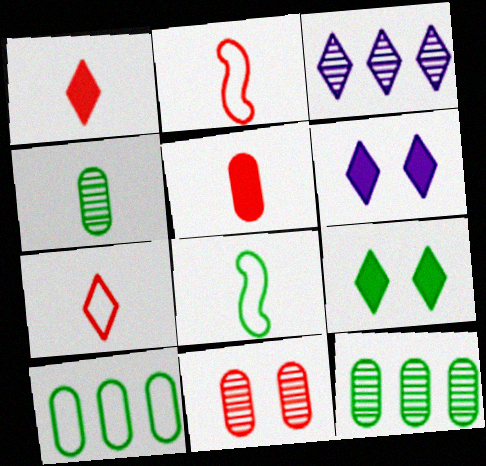[[2, 6, 12], 
[3, 7, 9], 
[8, 9, 12]]